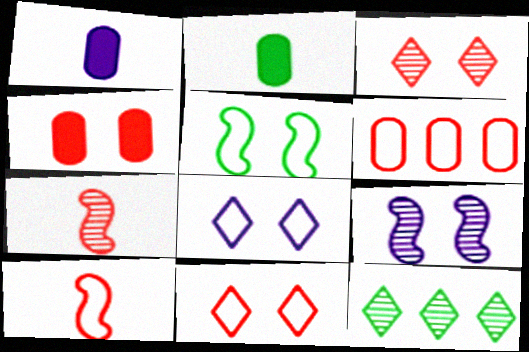[[2, 5, 12], 
[6, 10, 11]]